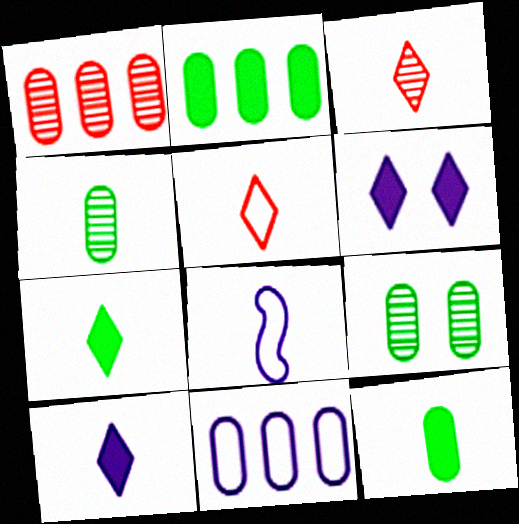[[1, 2, 11], 
[3, 8, 12]]